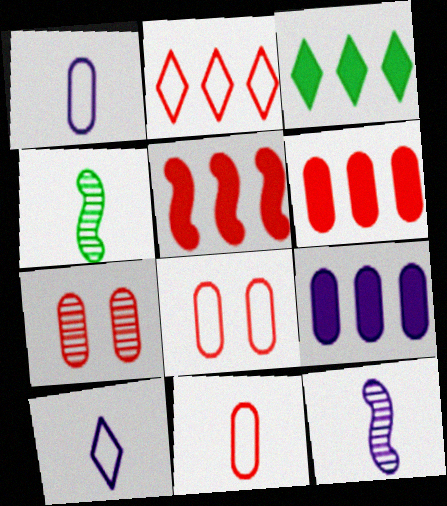[[3, 5, 9], 
[3, 8, 12], 
[6, 7, 11]]